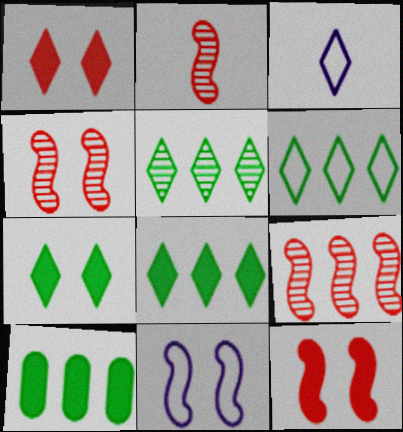[[1, 3, 5], 
[2, 4, 9], 
[3, 4, 10], 
[5, 6, 8]]